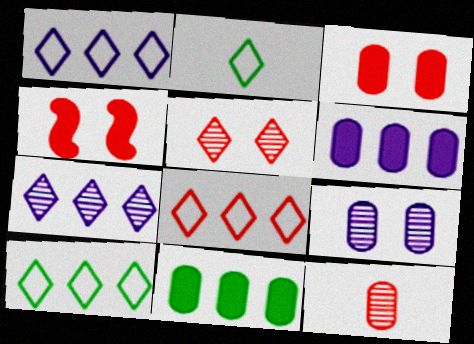[[1, 8, 10], 
[4, 8, 12]]